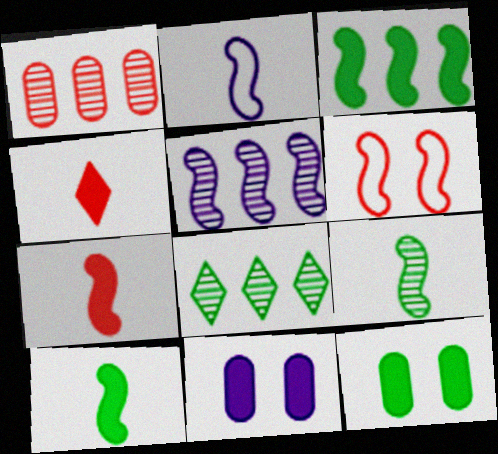[[1, 4, 6], 
[1, 5, 8], 
[2, 7, 9], 
[3, 4, 11], 
[5, 6, 10]]